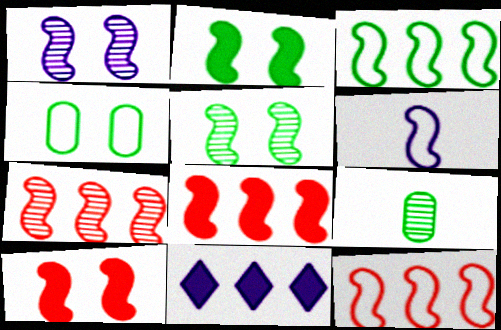[[2, 6, 7], 
[5, 6, 8], 
[7, 8, 12]]